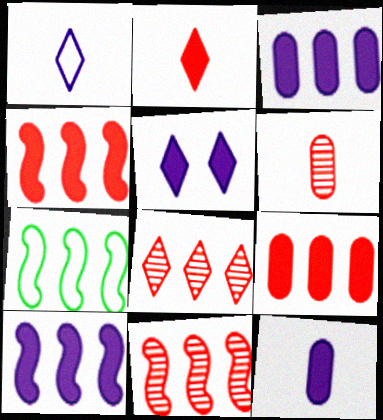[[3, 7, 8], 
[5, 6, 7], 
[5, 10, 12], 
[7, 10, 11]]